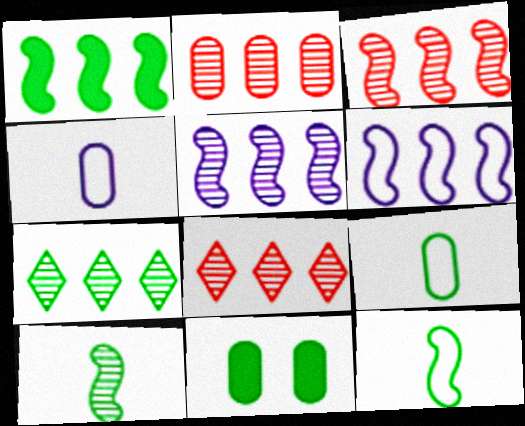[[1, 3, 6], 
[2, 3, 8], 
[2, 4, 11], 
[2, 5, 7], 
[7, 11, 12]]